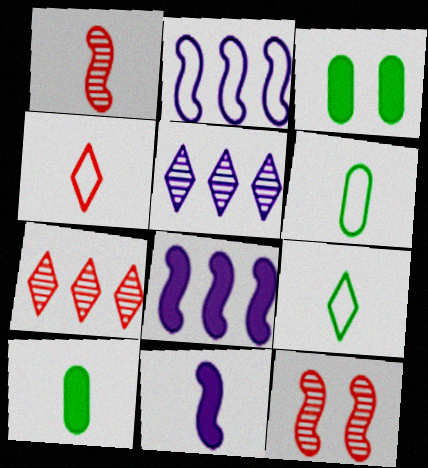[]